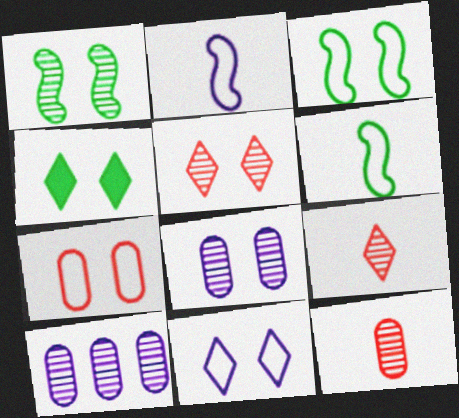[[1, 5, 8], 
[1, 9, 10], 
[3, 7, 11], 
[4, 5, 11]]